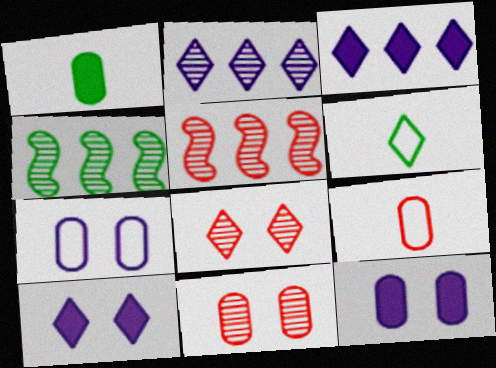[[3, 6, 8], 
[4, 9, 10], 
[5, 6, 12]]